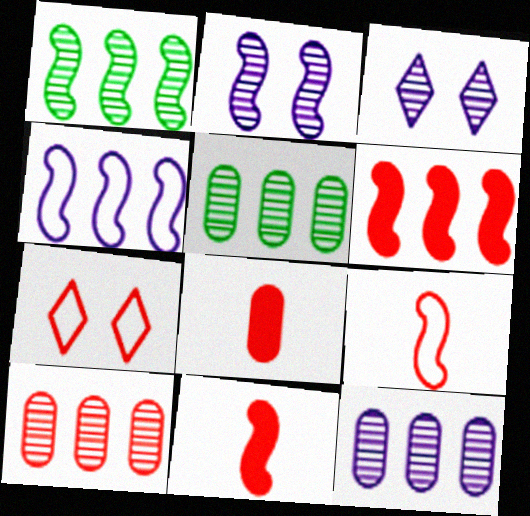[[1, 4, 6], 
[5, 10, 12], 
[7, 10, 11]]